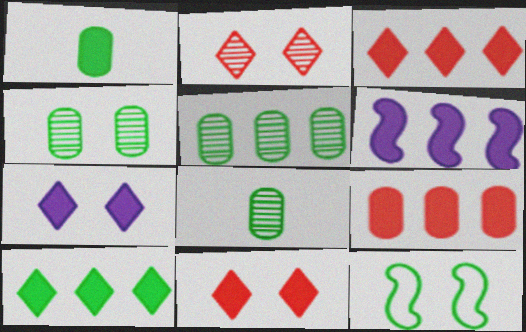[[1, 6, 11], 
[4, 5, 8], 
[6, 9, 10], 
[8, 10, 12]]